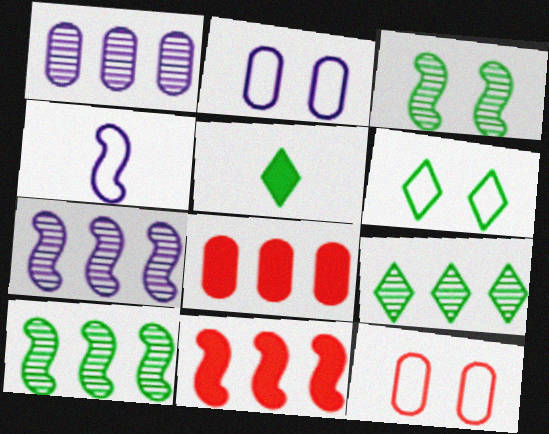[[3, 4, 11], 
[5, 6, 9], 
[5, 7, 12]]